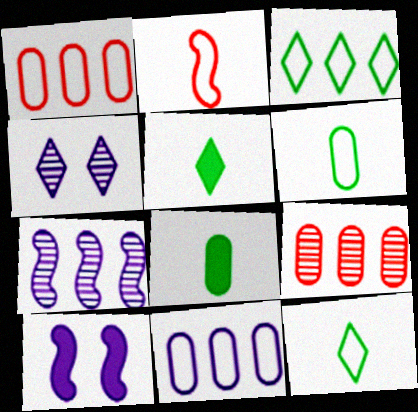[[9, 10, 12]]